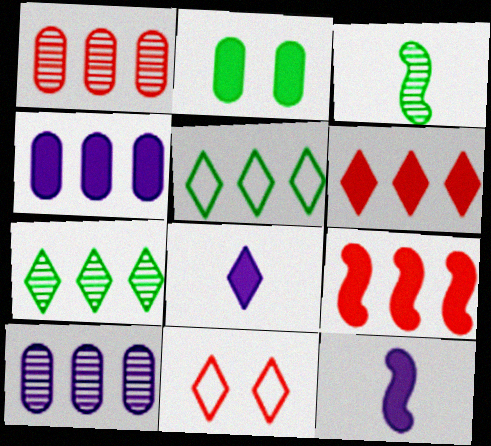[[2, 3, 5], 
[2, 6, 12], 
[2, 8, 9], 
[3, 4, 11], 
[5, 9, 10], 
[7, 8, 11]]